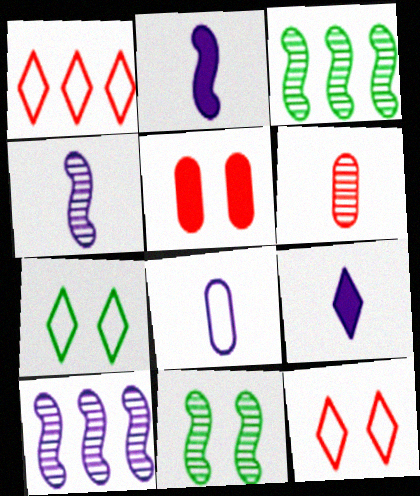[[4, 8, 9]]